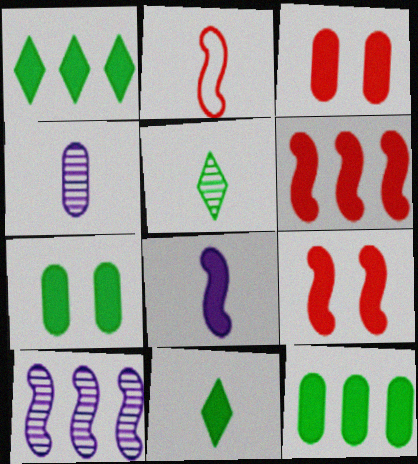[[1, 3, 8], 
[2, 4, 11]]